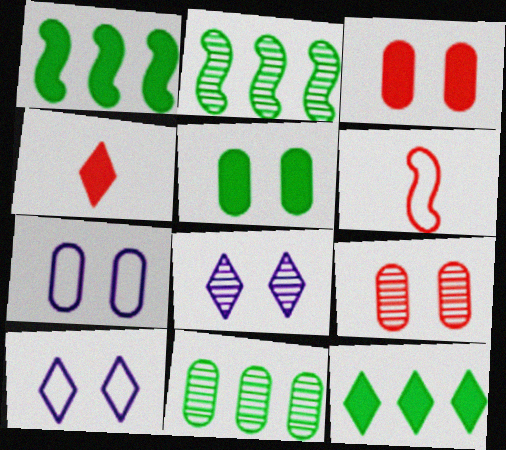[[2, 4, 7], 
[5, 7, 9]]